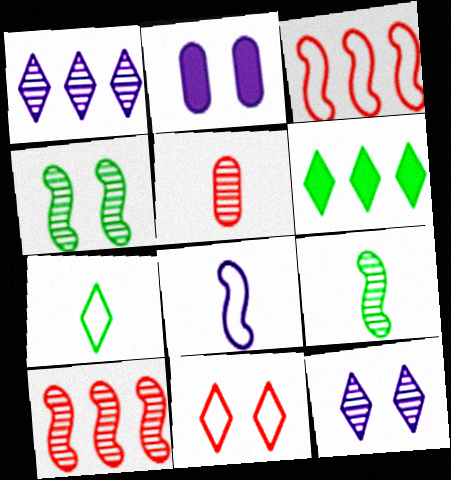[[1, 2, 8], 
[1, 4, 5], 
[2, 4, 11], 
[2, 7, 10]]